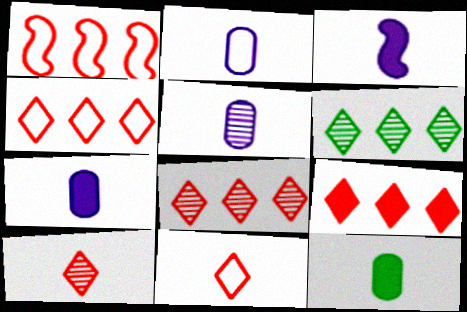[[2, 5, 7], 
[4, 8, 9]]